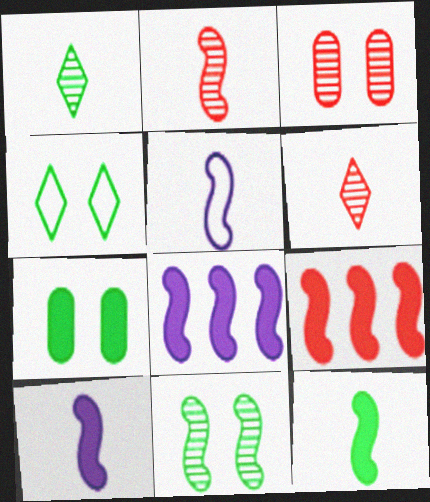[[2, 5, 12], 
[4, 7, 11], 
[5, 9, 11]]